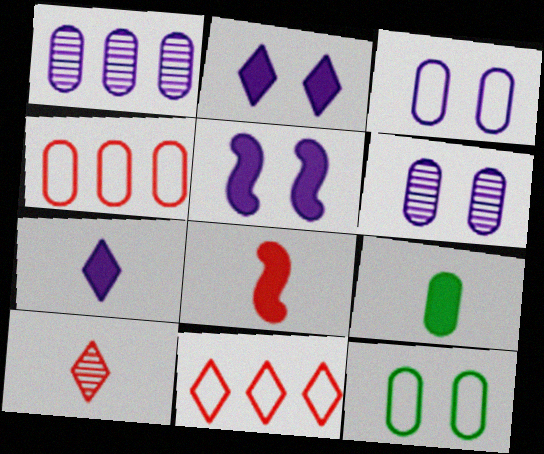[[4, 6, 9], 
[7, 8, 9]]